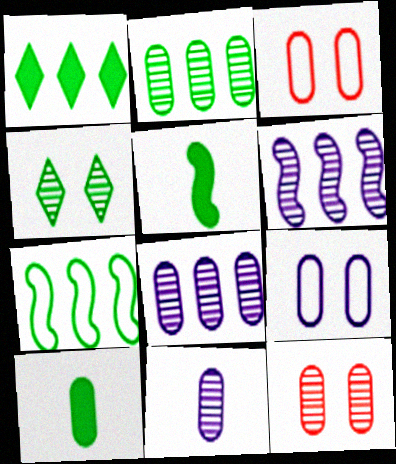[[1, 2, 7], 
[2, 11, 12], 
[3, 8, 10], 
[4, 7, 10]]